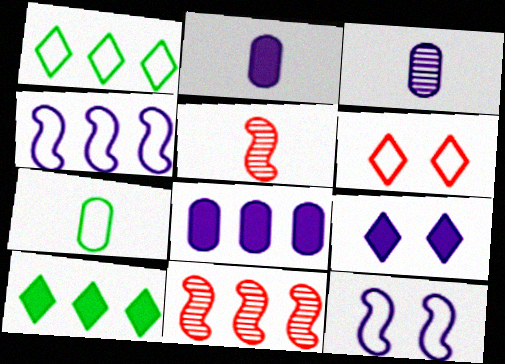[[1, 8, 11], 
[3, 4, 9], 
[4, 6, 7], 
[7, 9, 11]]